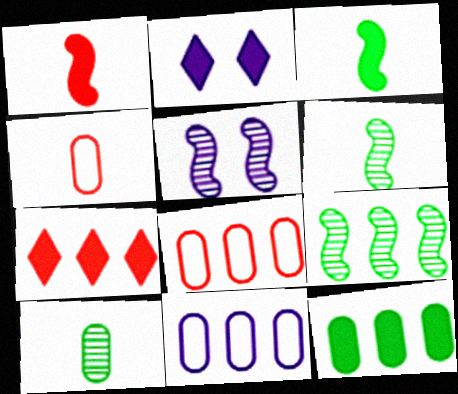[[1, 2, 12], 
[2, 4, 9], 
[2, 6, 8], 
[7, 9, 11]]